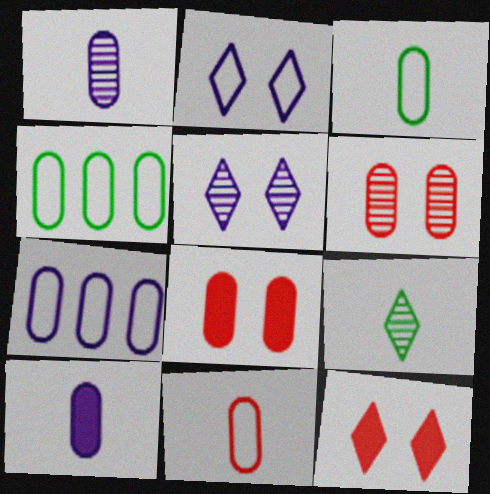[[1, 4, 8], 
[4, 6, 10]]